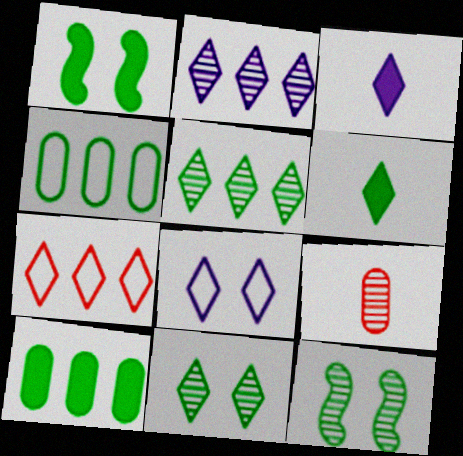[[1, 6, 10], 
[2, 3, 8], 
[2, 9, 12], 
[3, 7, 11], 
[4, 6, 12]]